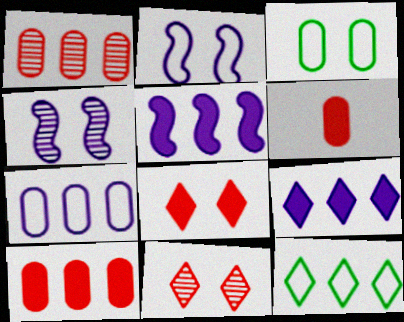[[1, 5, 12], 
[3, 4, 8], 
[4, 6, 12]]